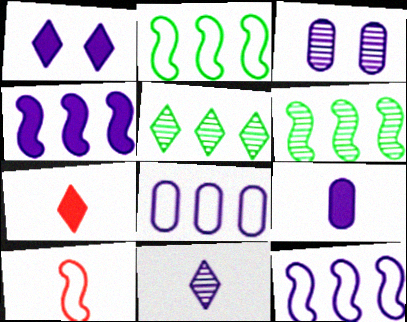[[1, 4, 9], 
[2, 3, 7], 
[3, 8, 9]]